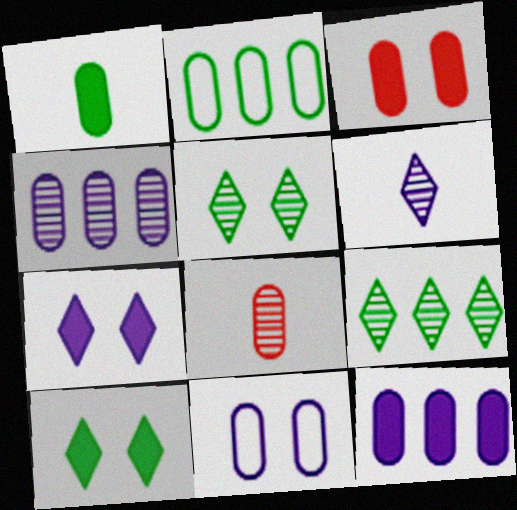[[1, 3, 12]]